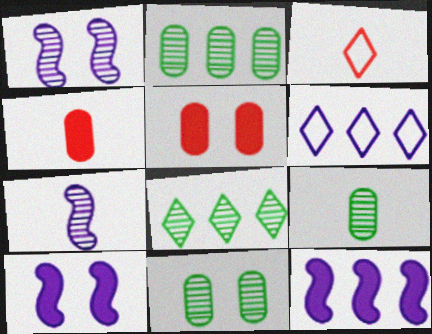[[2, 3, 10], 
[2, 9, 11], 
[3, 11, 12]]